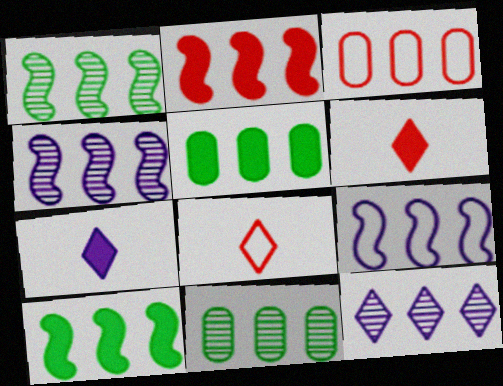[[1, 2, 9], 
[3, 10, 12]]